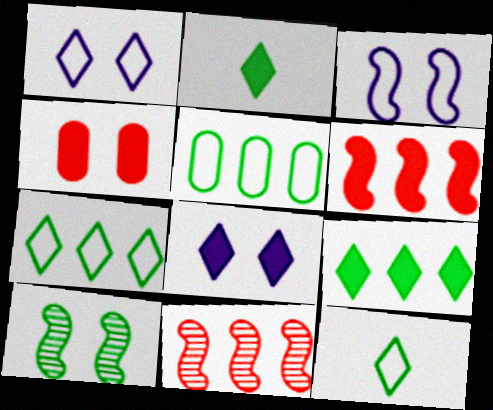[[1, 4, 10], 
[2, 5, 10]]